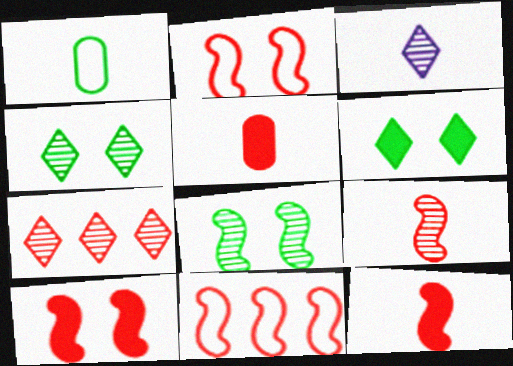[[1, 3, 12], 
[2, 5, 7], 
[3, 4, 7], 
[9, 10, 11]]